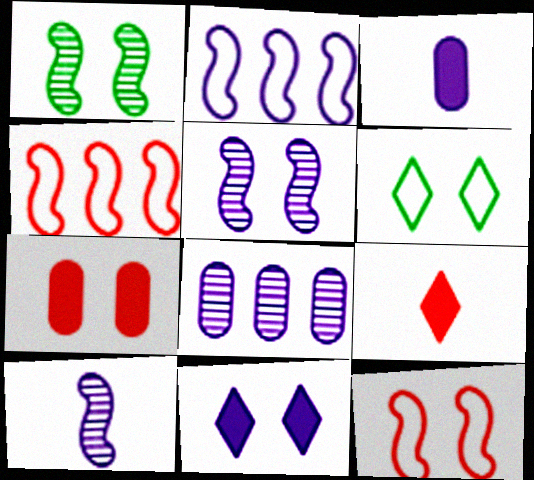[[5, 6, 7]]